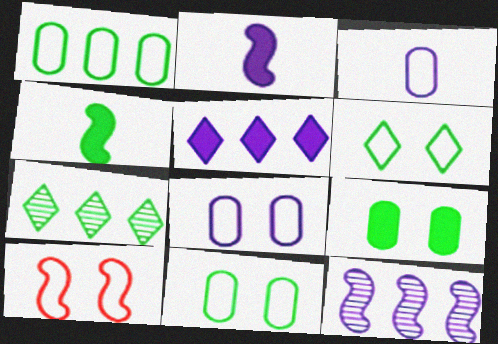[[4, 7, 11], 
[4, 10, 12], 
[6, 8, 10]]